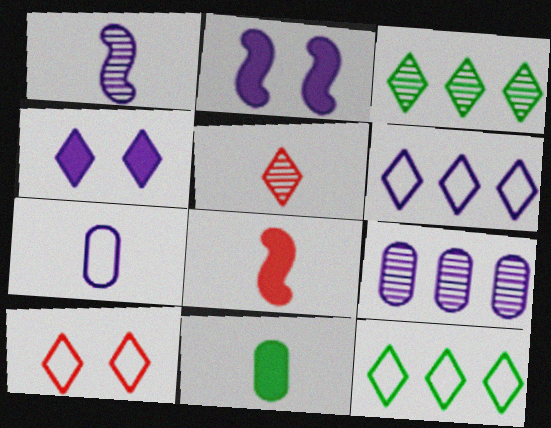[[4, 5, 12]]